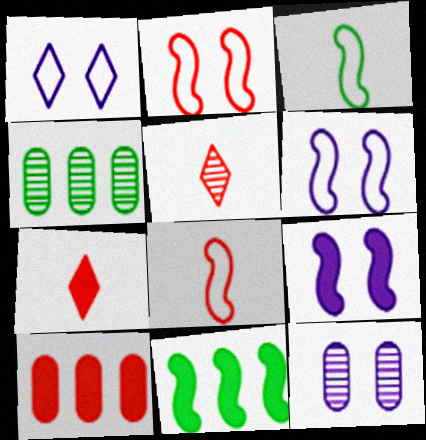[[1, 9, 12], 
[2, 5, 10], 
[4, 6, 7]]